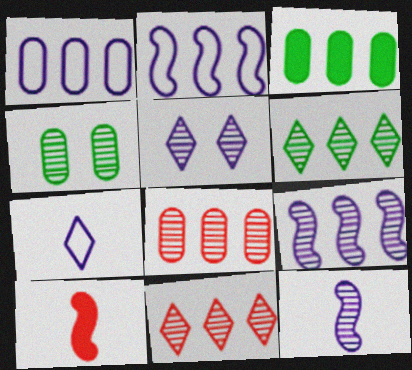[[1, 3, 8], 
[2, 3, 11], 
[4, 11, 12], 
[6, 8, 9]]